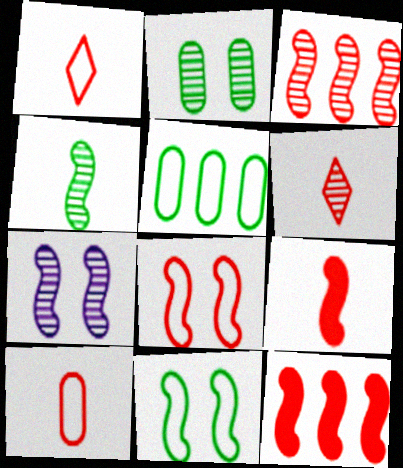[[3, 4, 7], 
[3, 8, 9], 
[6, 9, 10]]